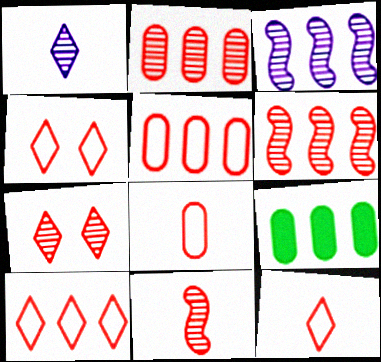[[2, 7, 11], 
[3, 9, 10], 
[4, 10, 12]]